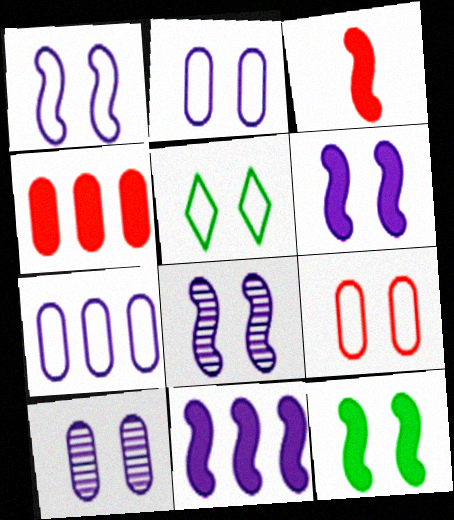[[1, 5, 9], 
[1, 6, 8], 
[3, 11, 12]]